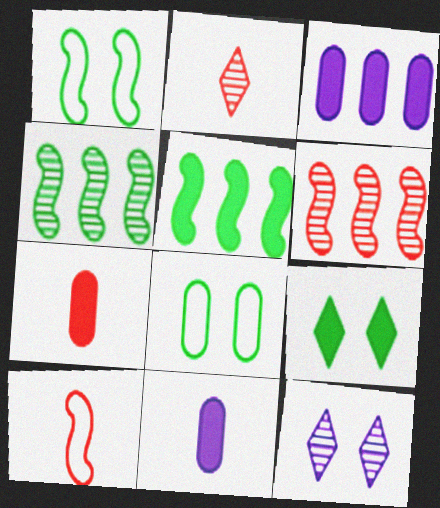[[1, 2, 3], 
[2, 7, 10]]